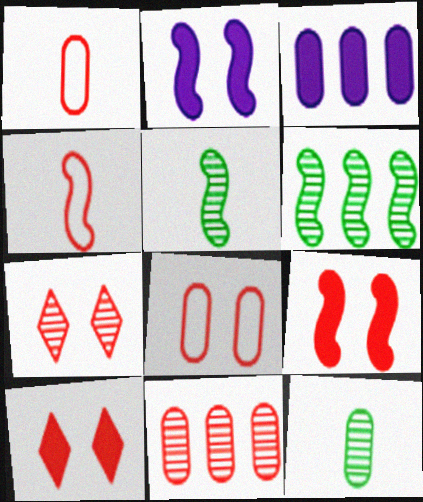[[2, 4, 6], 
[3, 8, 12], 
[4, 10, 11], 
[7, 8, 9]]